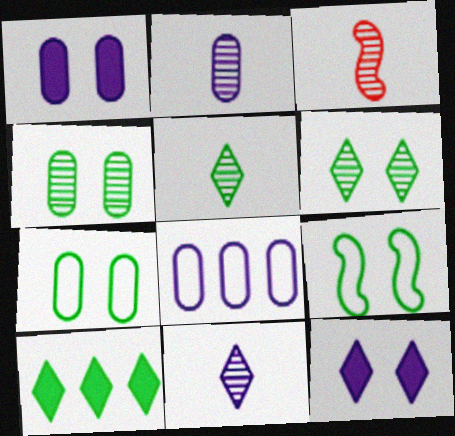[[1, 2, 8], 
[2, 3, 5]]